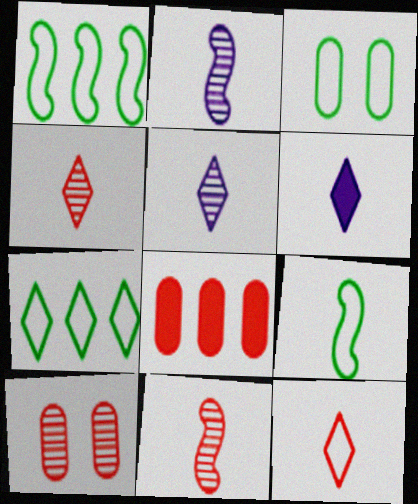[[1, 6, 10], 
[3, 7, 9]]